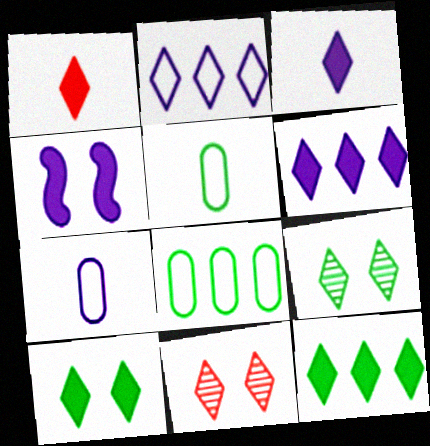[[1, 2, 9], 
[1, 6, 10]]